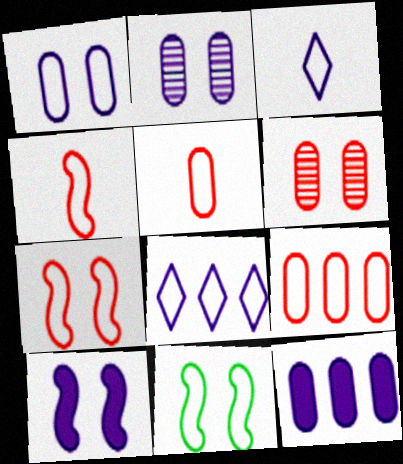[[3, 9, 11], 
[5, 8, 11]]